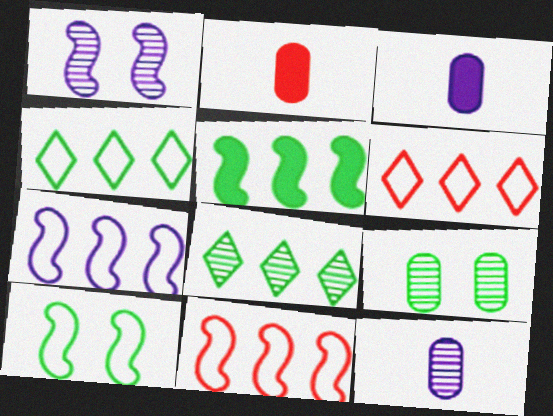[[1, 2, 4]]